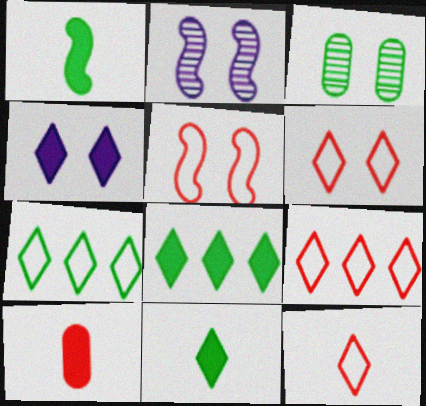[[1, 3, 7], 
[2, 7, 10], 
[3, 4, 5], 
[6, 9, 12]]